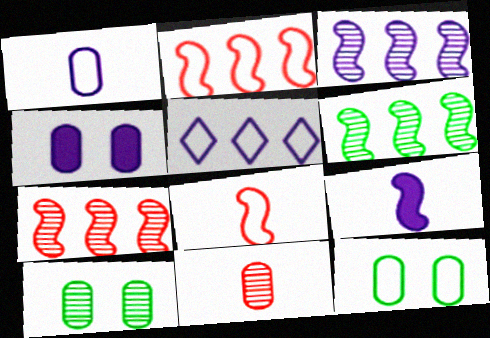[[3, 6, 7], 
[5, 8, 12]]